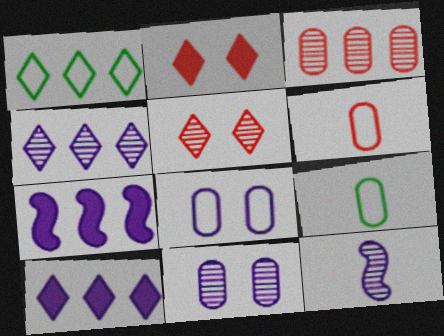[[1, 3, 7], 
[4, 11, 12], 
[5, 7, 9], 
[8, 10, 12]]